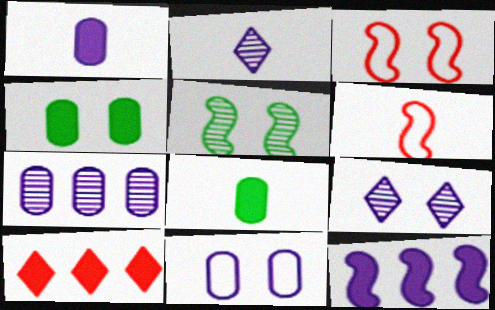[[1, 7, 11], 
[2, 6, 8], 
[2, 11, 12], 
[3, 4, 9], 
[5, 6, 12]]